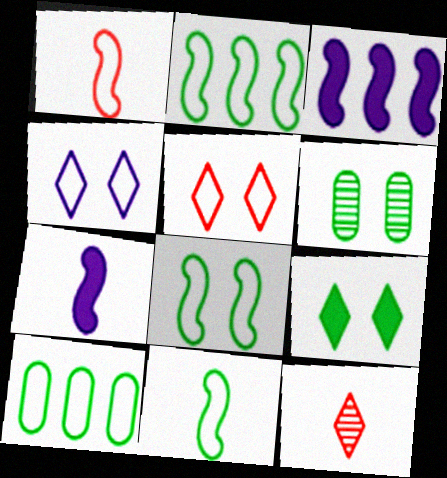[[1, 4, 10], 
[2, 8, 11], 
[6, 8, 9]]